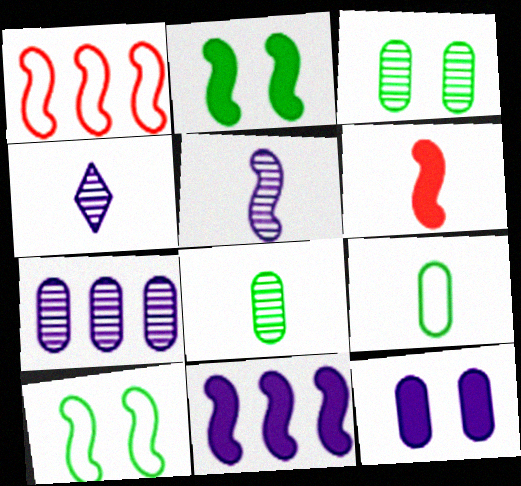[[1, 2, 5], 
[2, 6, 11], 
[4, 6, 9]]